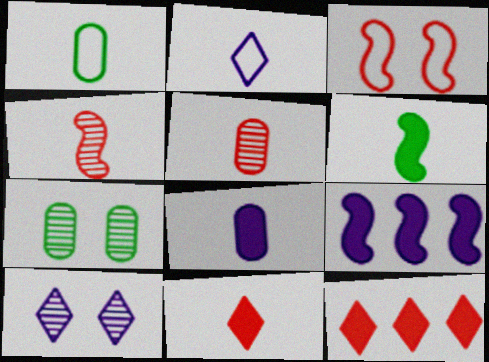[[1, 5, 8], 
[2, 5, 6], 
[3, 5, 12], 
[6, 8, 11]]